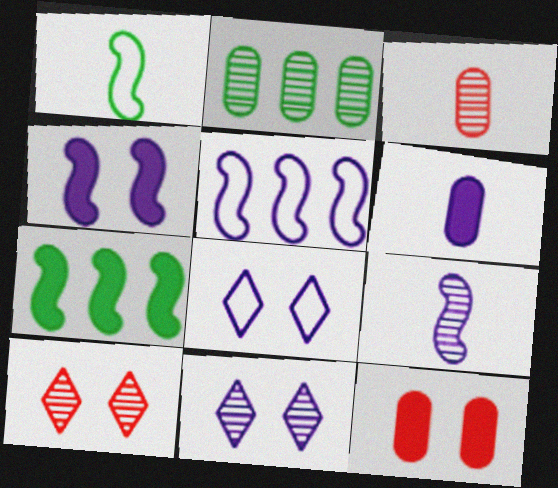[[2, 9, 10], 
[3, 7, 8], 
[4, 5, 9], 
[5, 6, 11]]